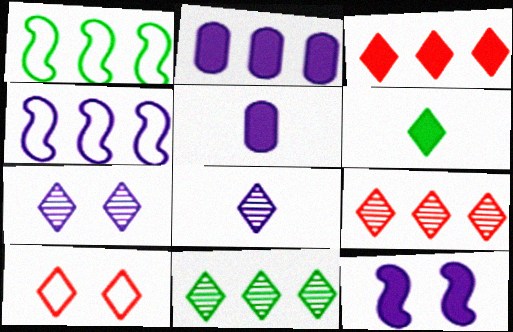[[1, 2, 9], 
[4, 5, 7]]